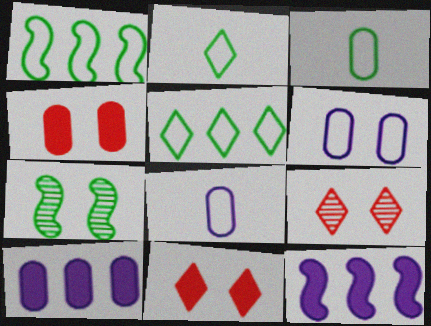[[3, 9, 12], 
[6, 7, 11]]